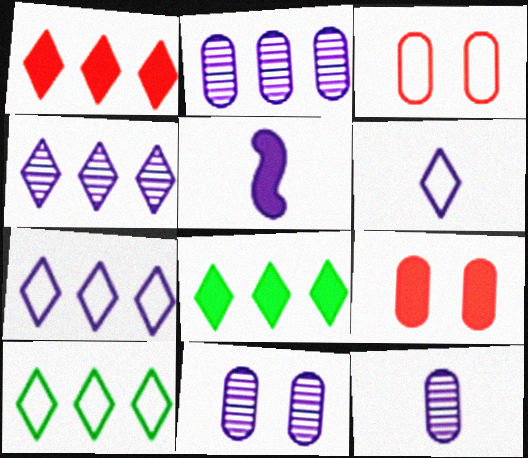[[1, 4, 10], 
[2, 11, 12], 
[5, 6, 12], 
[5, 7, 11], 
[5, 8, 9]]